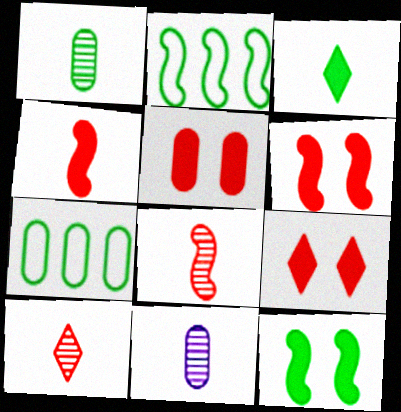[[2, 9, 11], 
[5, 6, 9], 
[5, 7, 11]]